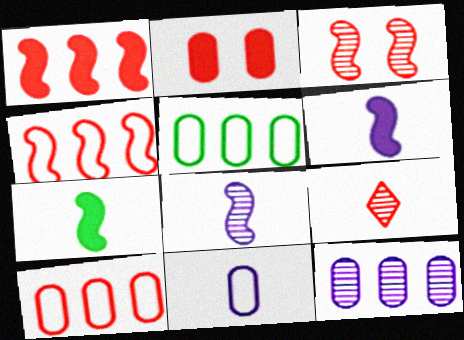[[2, 4, 9], 
[7, 9, 11]]